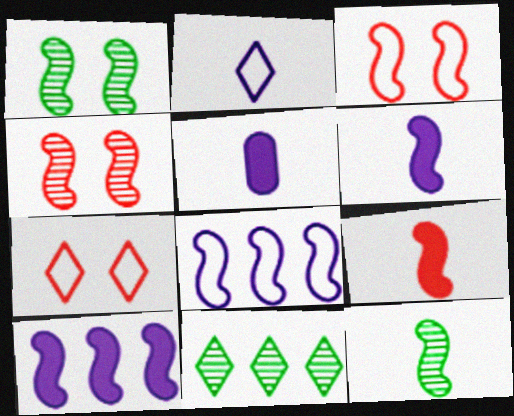[[1, 8, 9], 
[3, 5, 11], 
[3, 10, 12]]